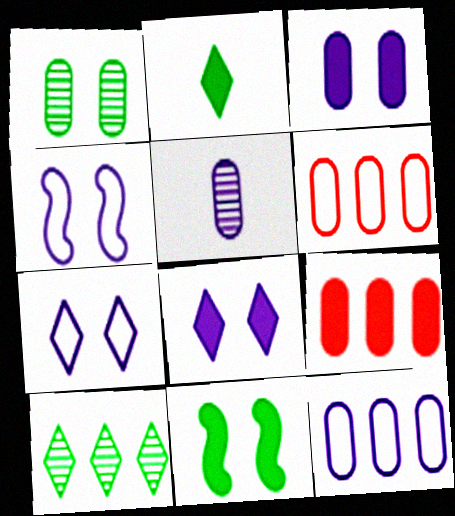[[3, 5, 12]]